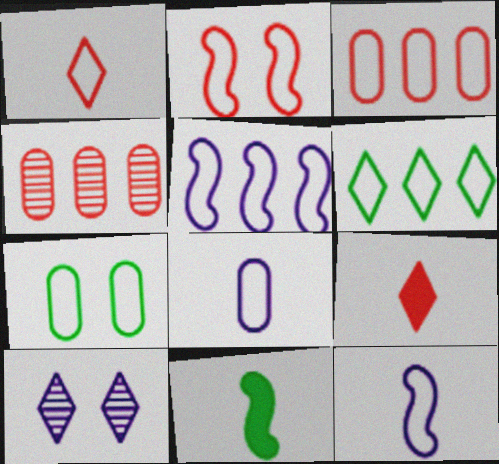[[1, 2, 3], 
[1, 5, 7], 
[2, 4, 9], 
[2, 6, 8], 
[3, 5, 6], 
[3, 7, 8], 
[3, 10, 11], 
[6, 9, 10]]